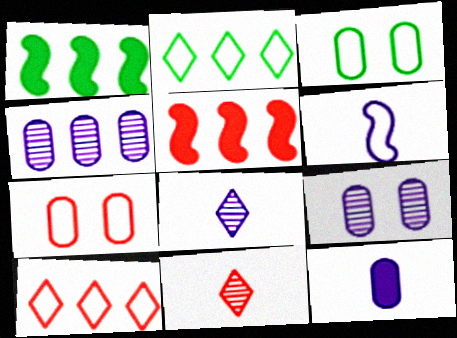[[1, 4, 10], 
[1, 7, 8], 
[2, 4, 5], 
[2, 6, 7], 
[3, 5, 8], 
[3, 6, 10], 
[5, 7, 11], 
[6, 8, 12]]